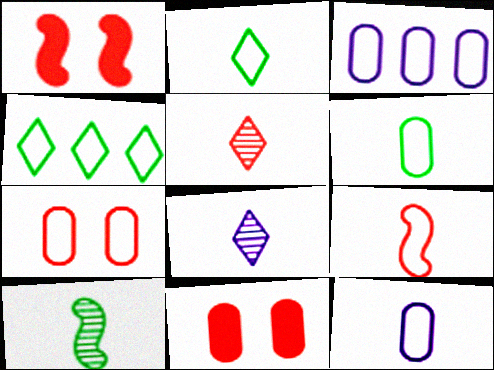[[2, 9, 12], 
[3, 6, 7]]